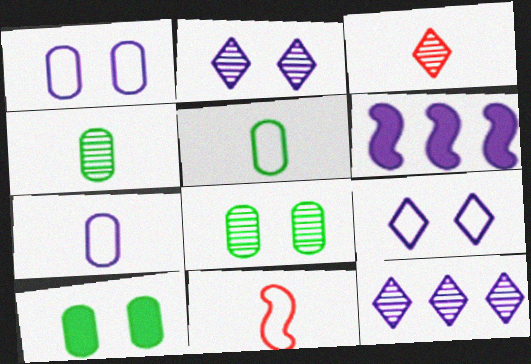[[2, 6, 7], 
[10, 11, 12]]